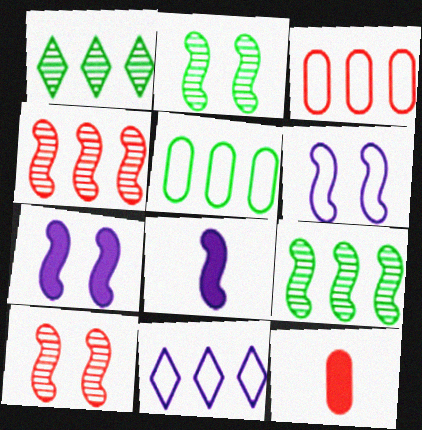[[1, 6, 12], 
[2, 11, 12]]